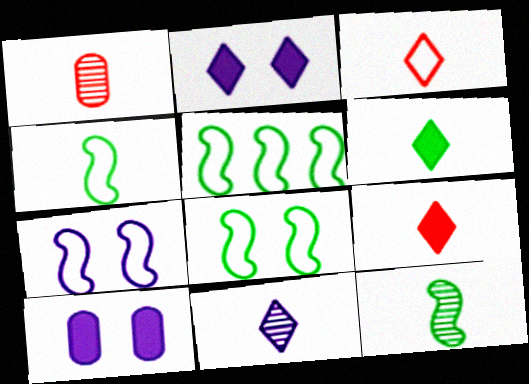[[1, 2, 5], 
[1, 11, 12], 
[3, 6, 11], 
[4, 5, 8]]